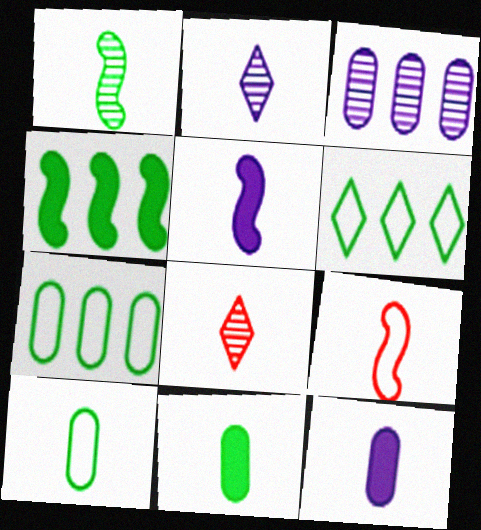[[1, 5, 9], 
[2, 9, 11], 
[5, 8, 10]]